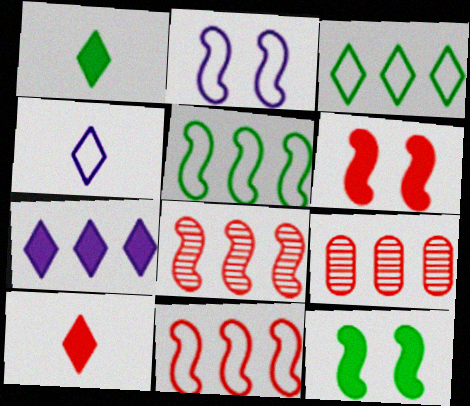[[1, 2, 9], 
[4, 9, 12], 
[5, 7, 9]]